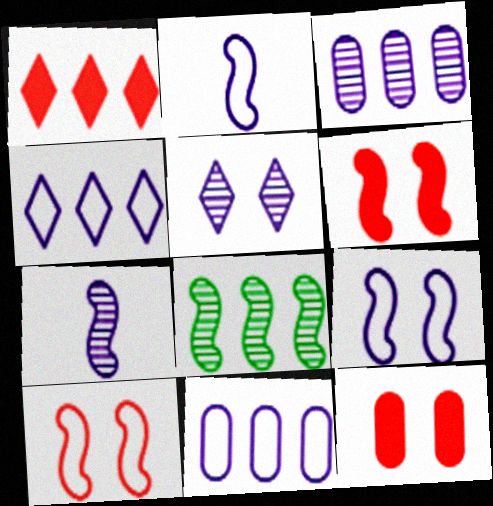[[1, 8, 11], 
[2, 6, 8], 
[3, 5, 7]]